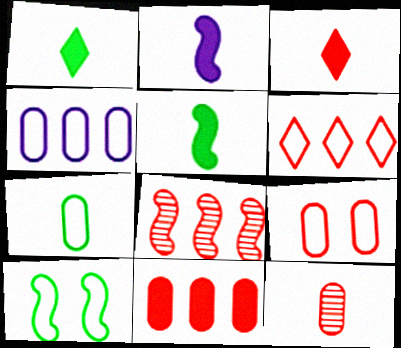[[2, 8, 10], 
[3, 8, 9], 
[4, 7, 9], 
[6, 8, 11], 
[9, 11, 12]]